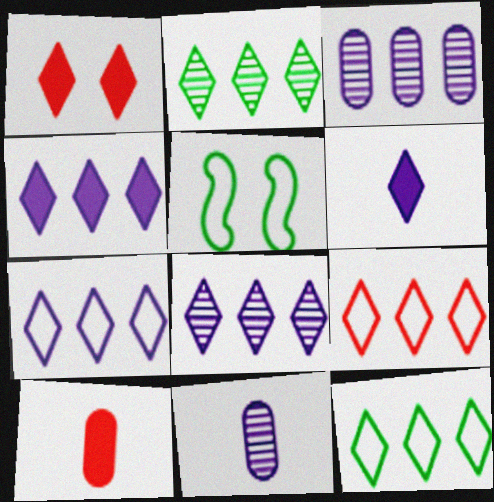[[2, 4, 9], 
[4, 7, 8], 
[5, 8, 10], 
[7, 9, 12]]